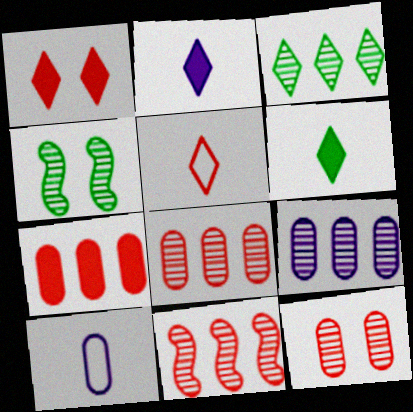[[3, 9, 11]]